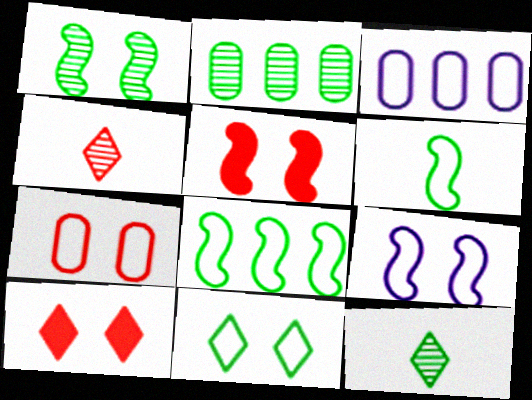[[1, 2, 12], 
[1, 5, 9], 
[3, 5, 12], 
[7, 9, 11]]